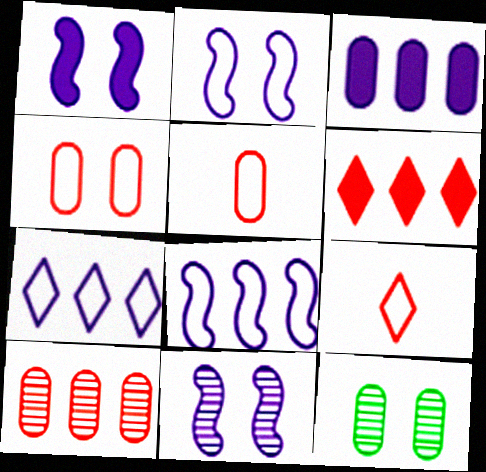[[1, 2, 11], 
[3, 5, 12]]